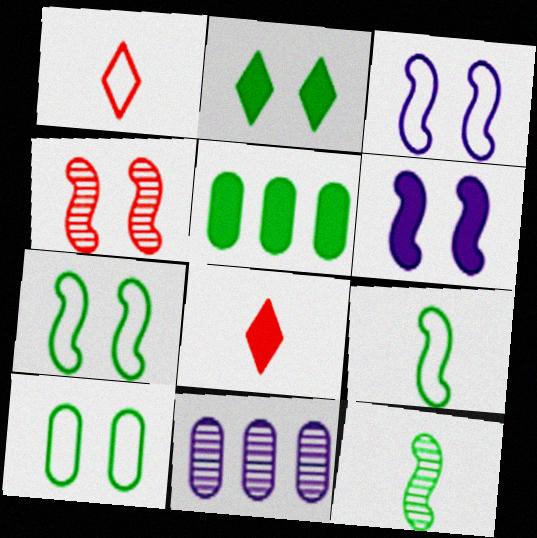[[4, 6, 7], 
[5, 6, 8], 
[7, 8, 11]]